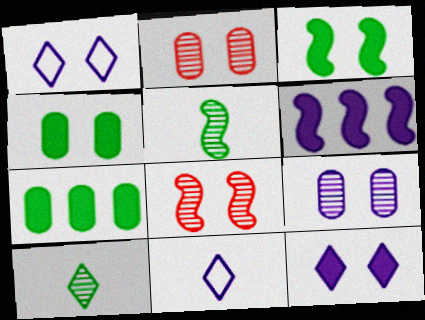[[1, 2, 3], 
[1, 4, 8], 
[6, 9, 11], 
[7, 8, 11]]